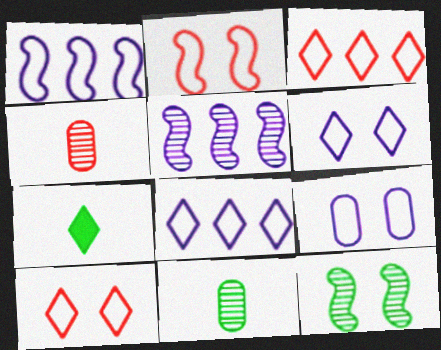[]